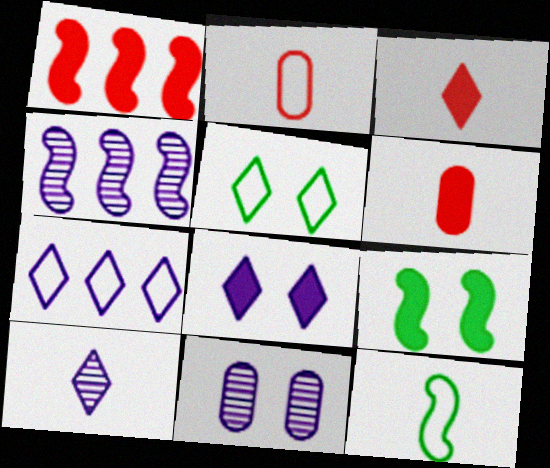[[4, 5, 6], 
[4, 10, 11], 
[6, 10, 12], 
[7, 8, 10]]